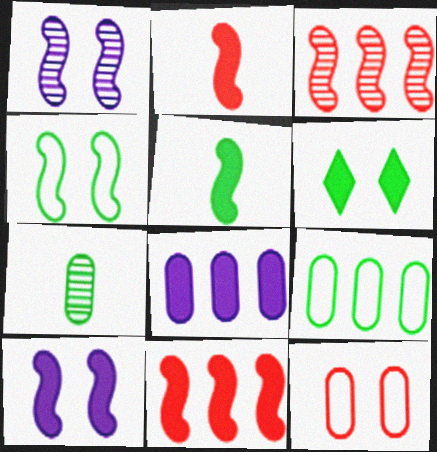[[1, 6, 12], 
[2, 6, 8], 
[5, 10, 11], 
[7, 8, 12]]